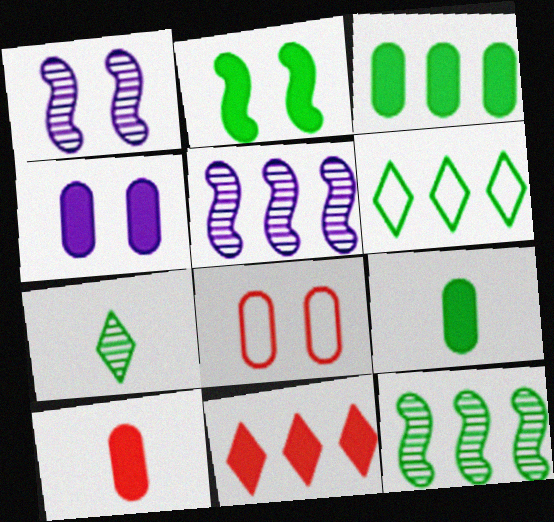[[1, 6, 10], 
[3, 4, 10], 
[3, 6, 12]]